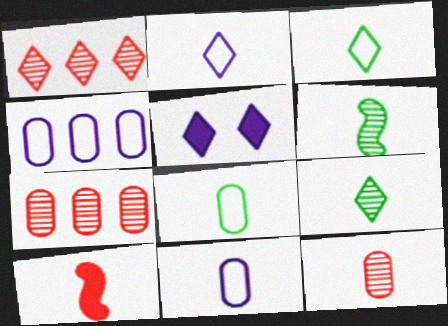[[1, 3, 5], 
[9, 10, 11]]